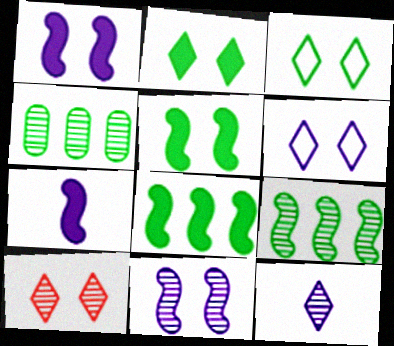[[2, 6, 10]]